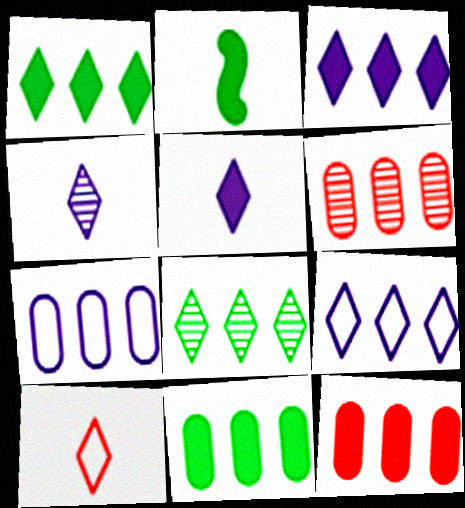[[6, 7, 11]]